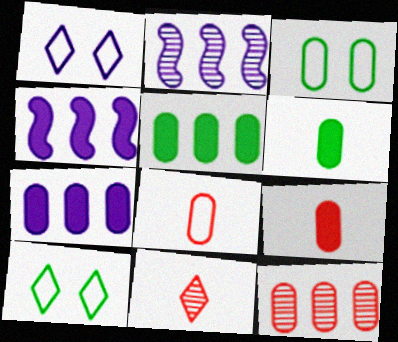[[2, 9, 10], 
[3, 4, 11]]